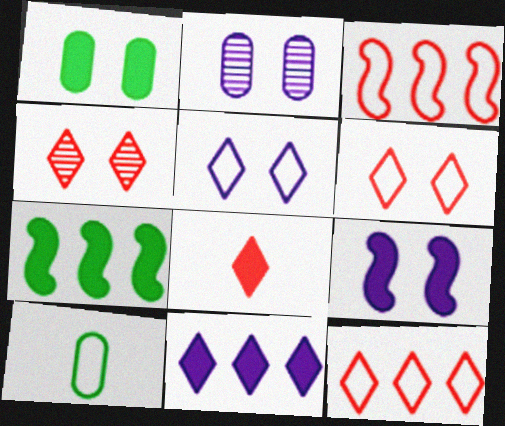[[2, 5, 9], 
[3, 5, 10], 
[4, 8, 12]]